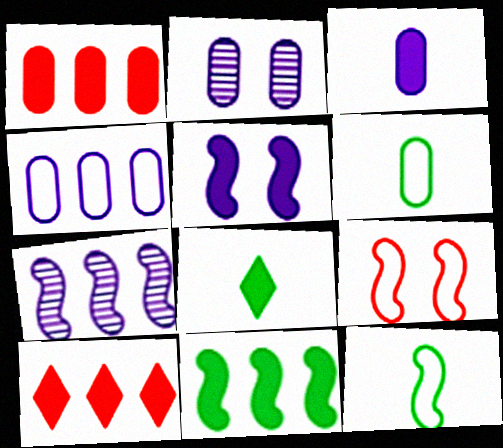[[1, 2, 6], 
[1, 5, 8], 
[2, 3, 4], 
[2, 10, 12]]